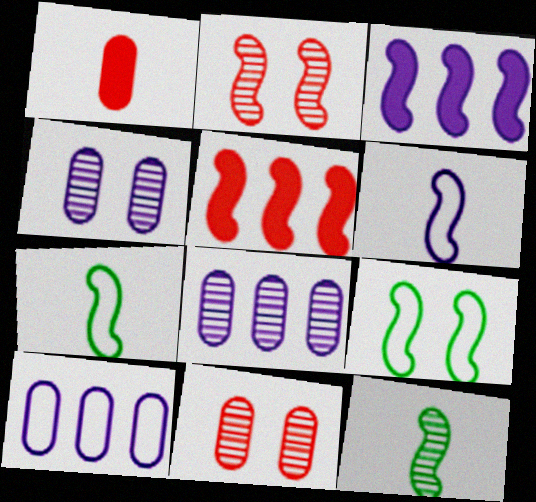[[2, 3, 7]]